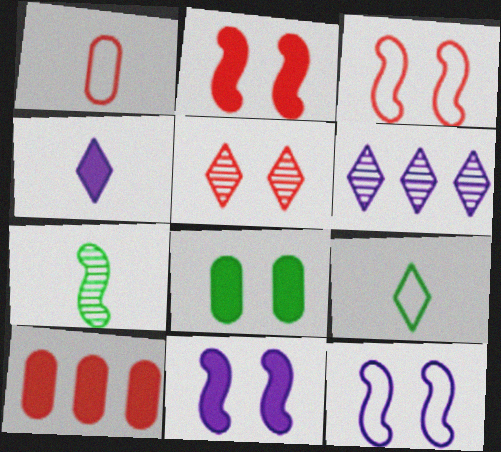[[1, 4, 7], 
[5, 8, 12]]